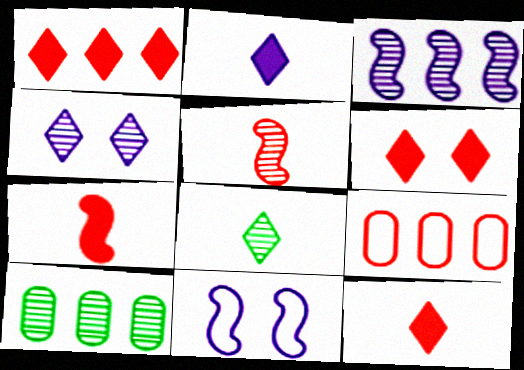[[1, 6, 12], 
[4, 5, 10], 
[5, 6, 9], 
[10, 11, 12]]